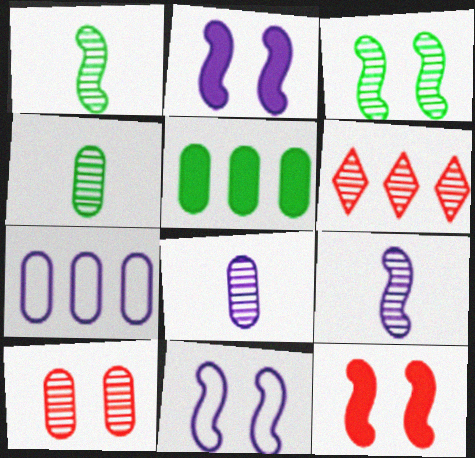[[3, 6, 8], 
[3, 11, 12]]